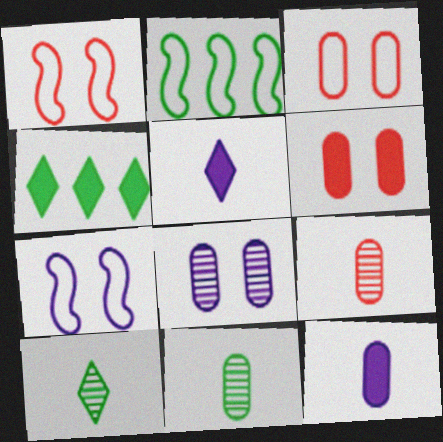[[4, 7, 9]]